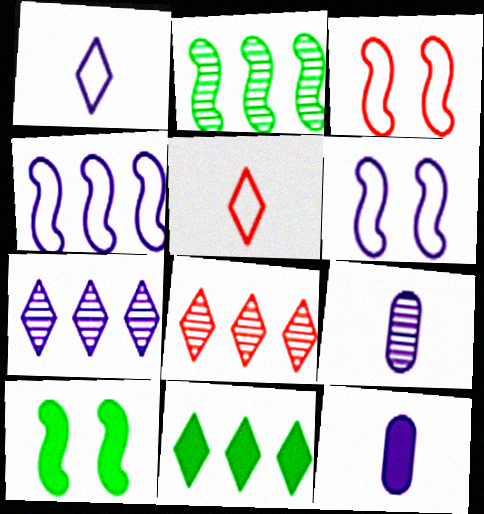[[3, 9, 11], 
[6, 7, 12]]